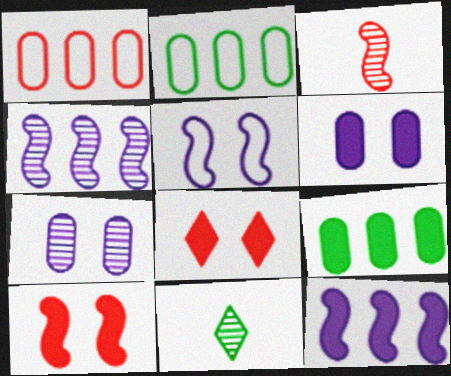[[1, 3, 8]]